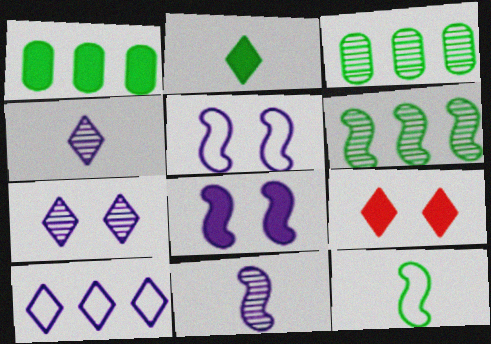[]